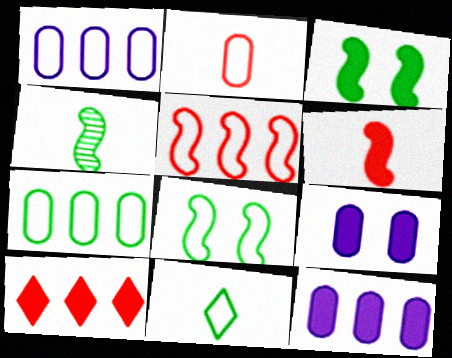[[7, 8, 11]]